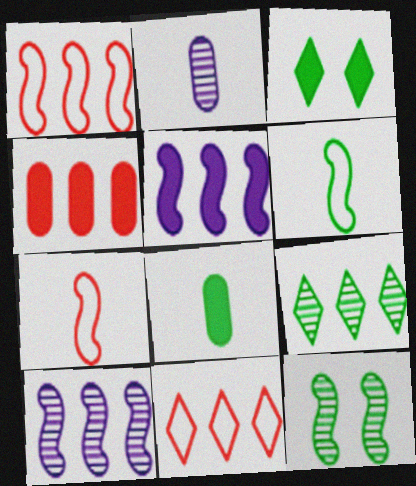[[1, 2, 3], 
[5, 7, 12]]